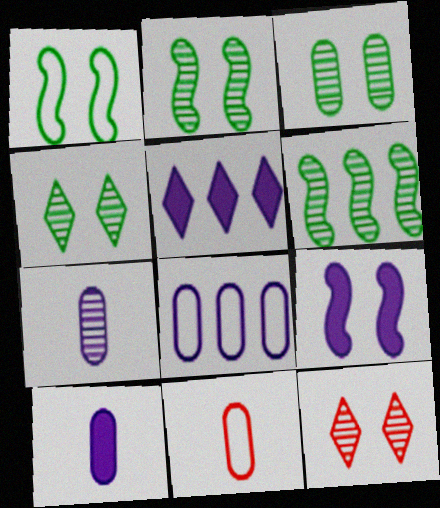[[2, 3, 4], 
[2, 5, 11], 
[5, 9, 10], 
[6, 7, 12]]